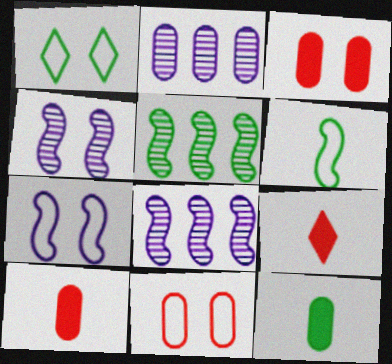[[1, 3, 4], 
[1, 5, 12], 
[1, 7, 11], 
[1, 8, 10], 
[2, 11, 12]]